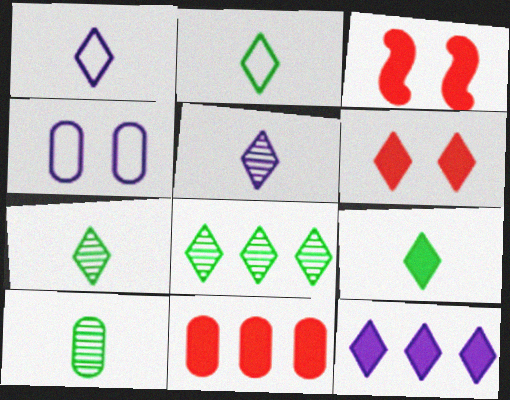[[1, 6, 8], 
[2, 7, 9], 
[4, 10, 11], 
[6, 9, 12]]